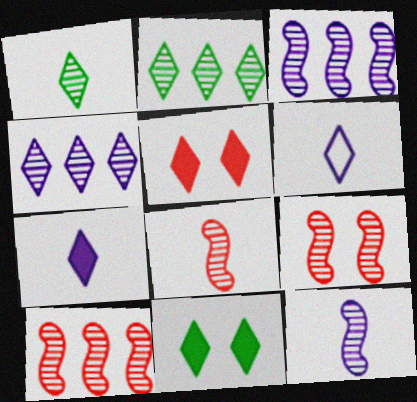[[2, 5, 6], 
[8, 9, 10]]